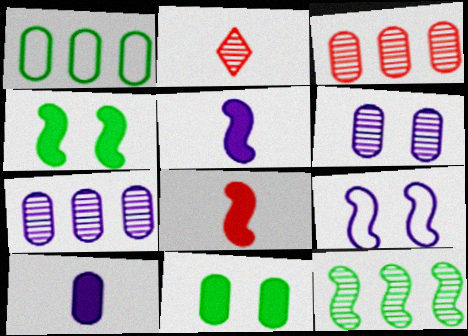[[2, 6, 12], 
[8, 9, 12]]